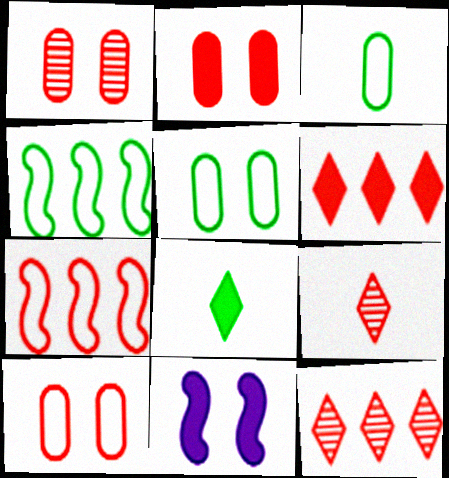[[1, 2, 10], 
[2, 7, 9], 
[3, 11, 12]]